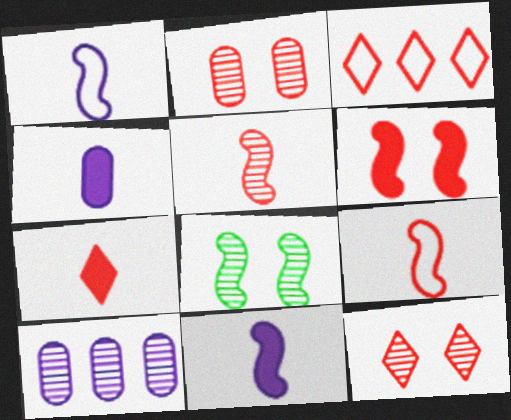[[3, 4, 8], 
[3, 7, 12]]